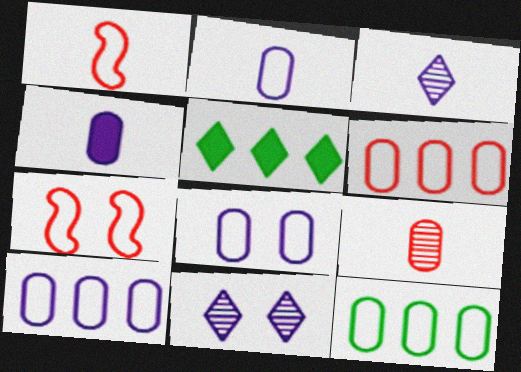[[2, 8, 10], 
[6, 10, 12]]